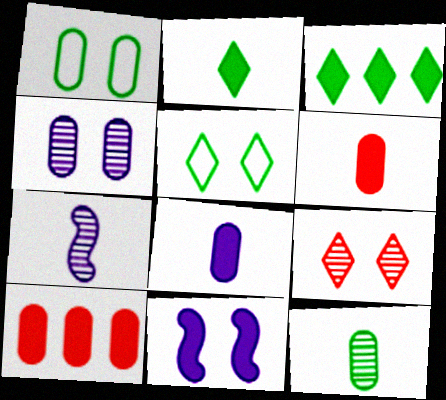[[1, 9, 11], 
[2, 10, 11], 
[3, 6, 11], 
[5, 7, 10]]